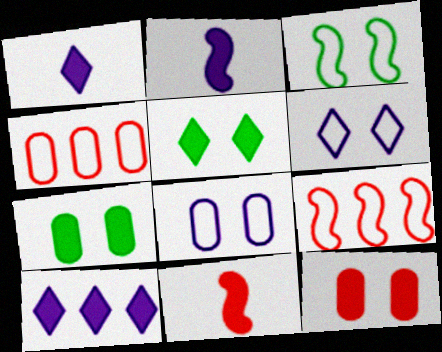[[7, 10, 11]]